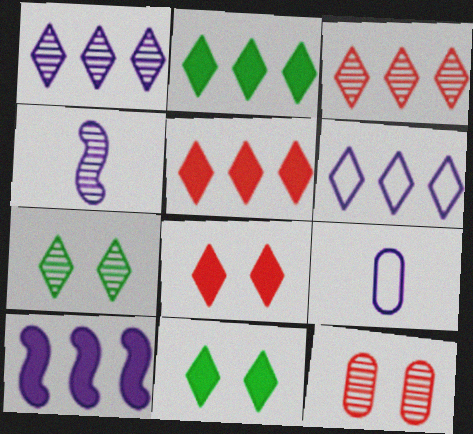[[2, 3, 6]]